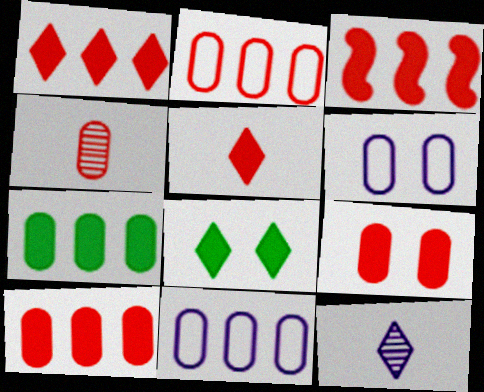[[1, 3, 10], 
[2, 4, 9], 
[3, 5, 9], 
[4, 6, 7]]